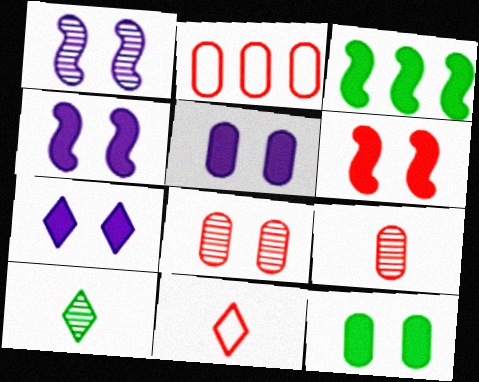[[2, 4, 10], 
[4, 5, 7], 
[6, 7, 12]]